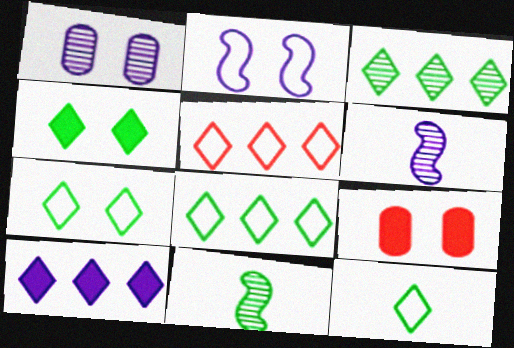[[3, 4, 12], 
[3, 5, 10], 
[6, 8, 9], 
[7, 8, 12]]